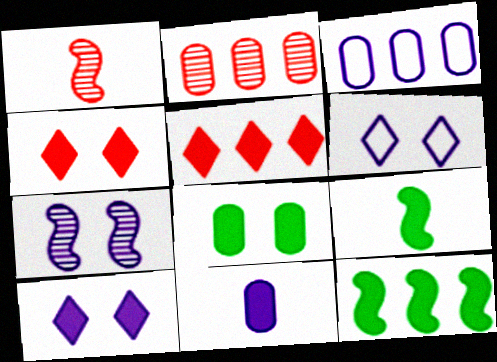[[2, 6, 9], 
[4, 11, 12]]